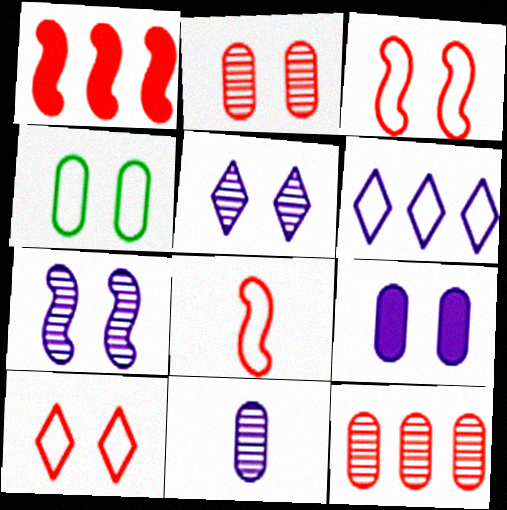[[2, 4, 9], 
[4, 6, 8]]